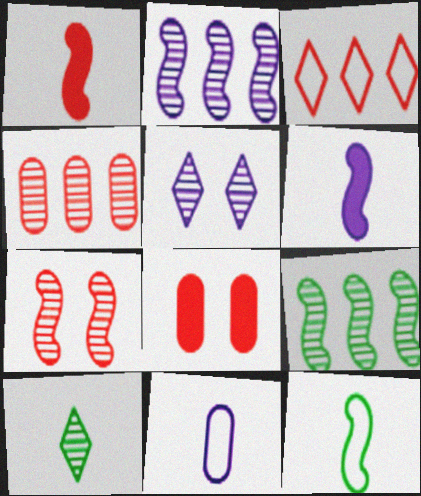[[1, 10, 11]]